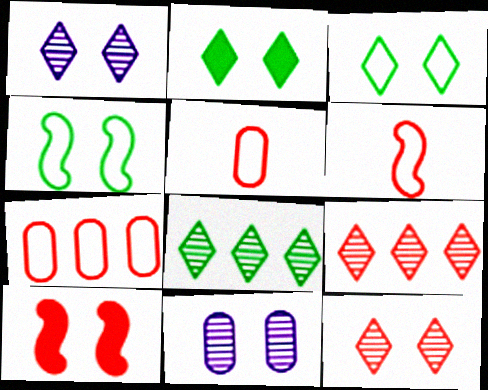[[3, 10, 11], 
[5, 9, 10]]